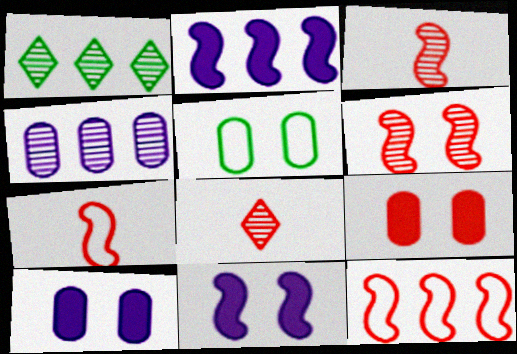[[1, 7, 10], 
[2, 5, 8], 
[8, 9, 12]]